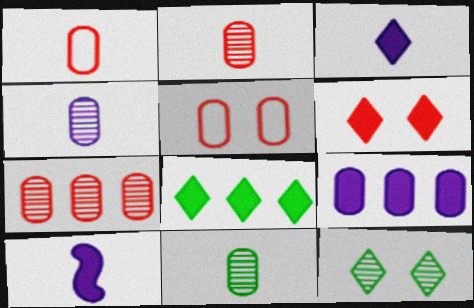[[2, 4, 11], 
[3, 6, 8], 
[5, 9, 11]]